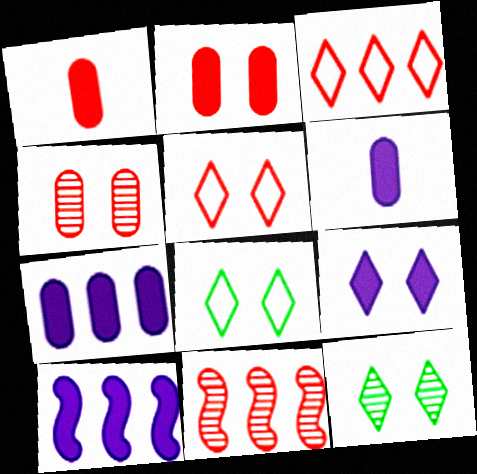[[1, 5, 11], 
[5, 9, 12], 
[6, 8, 11], 
[6, 9, 10]]